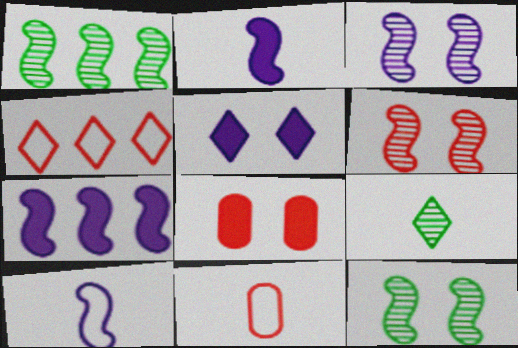[[1, 5, 11], 
[2, 9, 11], 
[3, 6, 12], 
[3, 7, 10], 
[4, 5, 9]]